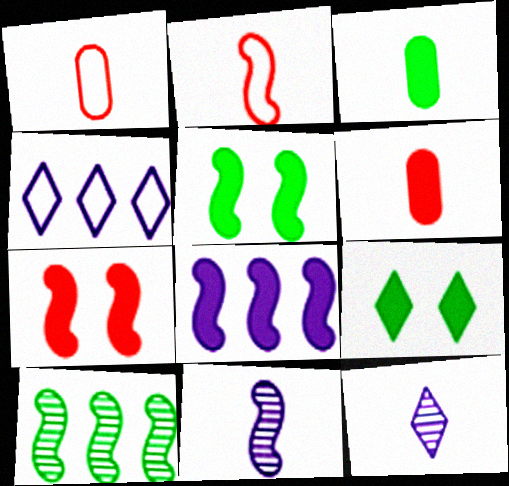[[2, 3, 12], 
[6, 8, 9]]